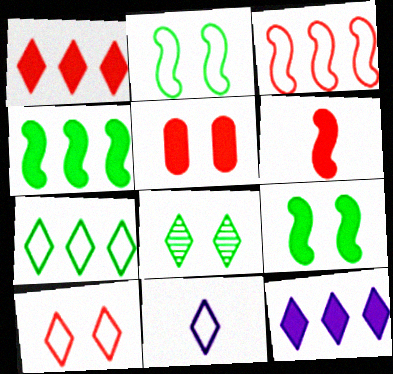[[1, 5, 6], 
[1, 8, 11], 
[7, 10, 11]]